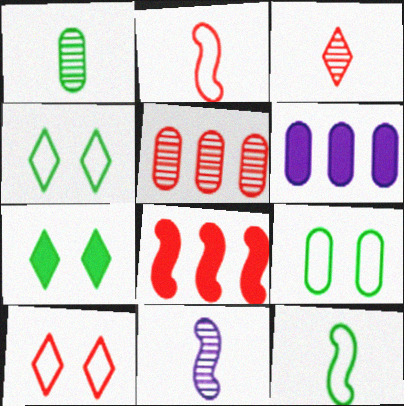[[1, 3, 11]]